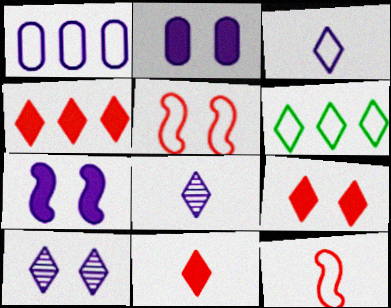[[1, 7, 8], 
[4, 9, 11], 
[6, 8, 9], 
[6, 10, 11]]